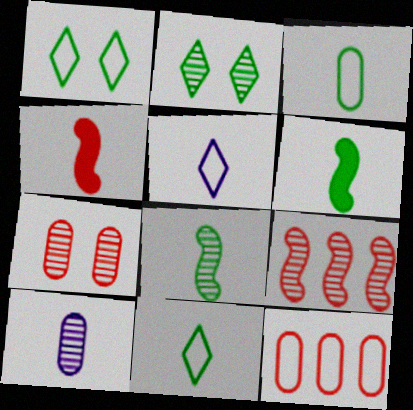[[2, 9, 10], 
[4, 10, 11]]